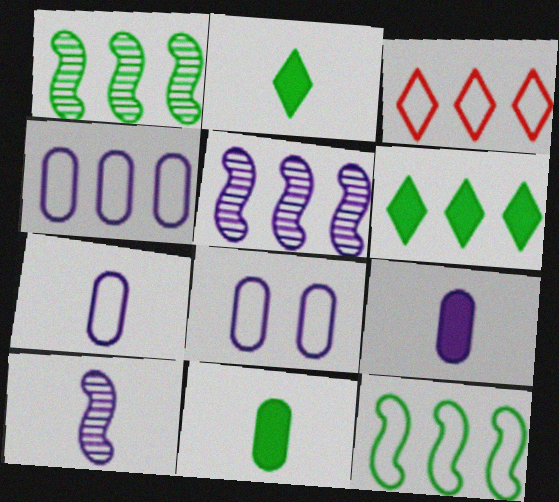[[3, 4, 12], 
[4, 7, 8]]